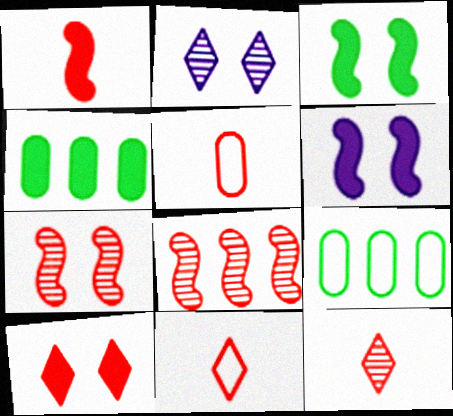[[1, 2, 9], 
[1, 5, 12], 
[5, 8, 10], 
[6, 9, 12]]